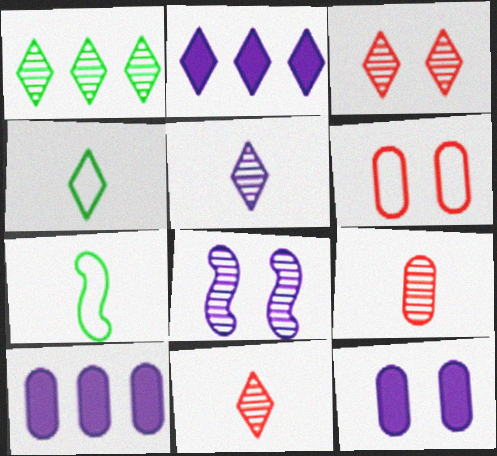[[1, 3, 5], 
[1, 8, 9], 
[2, 3, 4], 
[3, 7, 10]]